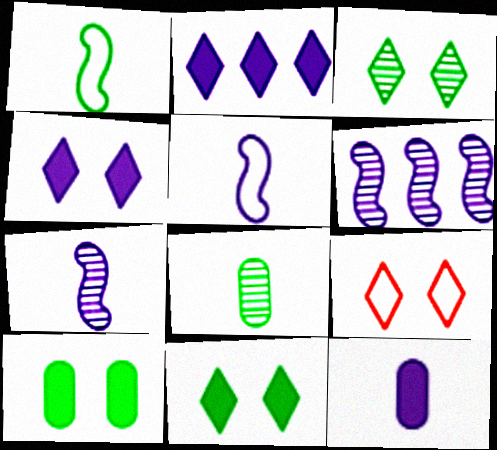[[3, 4, 9]]